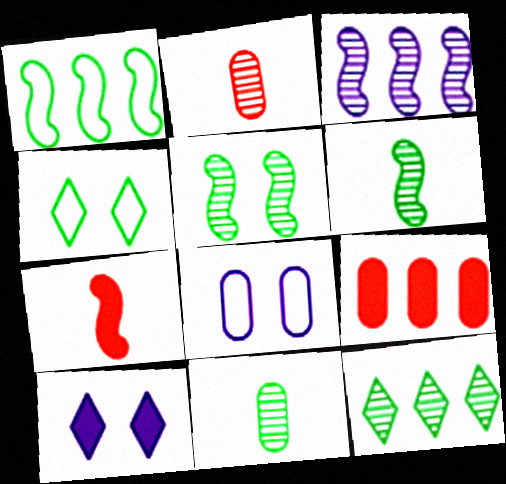[[1, 2, 10], 
[5, 11, 12], 
[7, 8, 12], 
[8, 9, 11]]